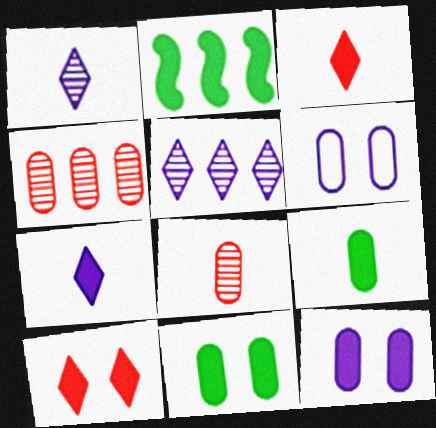[[2, 3, 12], 
[4, 6, 9]]